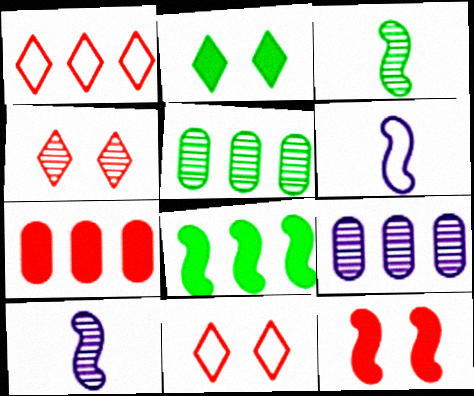[[1, 8, 9], 
[3, 4, 9], 
[4, 5, 10]]